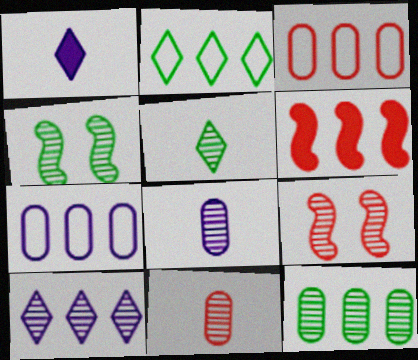[[1, 3, 4], 
[4, 5, 12], 
[4, 10, 11]]